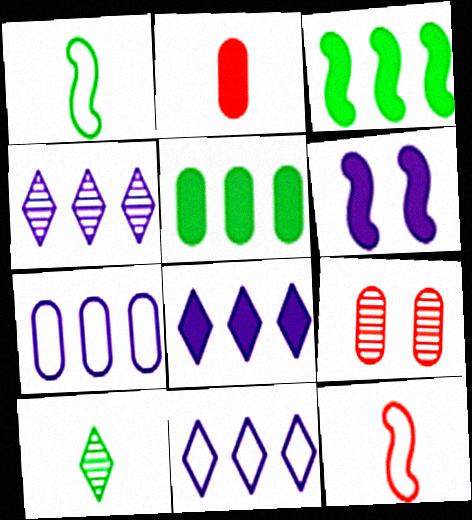[[1, 8, 9], 
[4, 8, 11]]